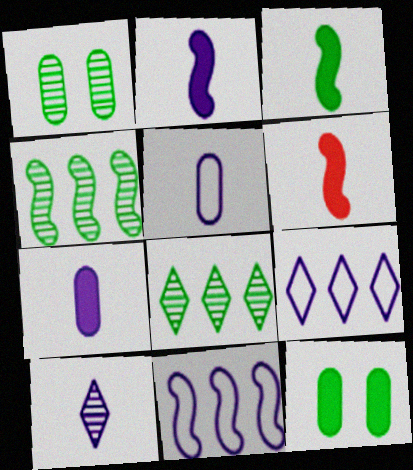[[1, 6, 9], 
[2, 3, 6], 
[2, 5, 10]]